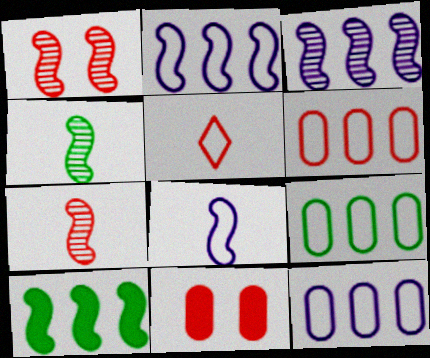[[1, 3, 4], 
[1, 8, 10], 
[6, 9, 12]]